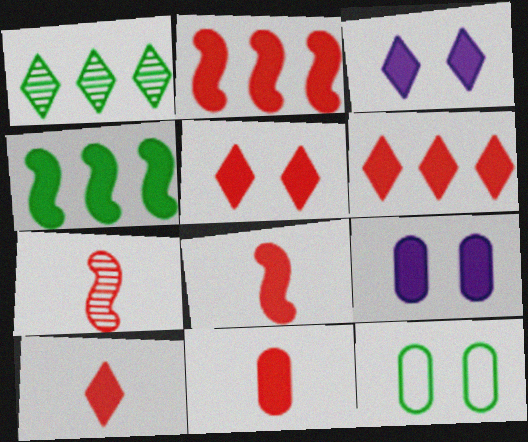[[2, 5, 11], 
[3, 4, 11], 
[4, 9, 10], 
[5, 6, 10], 
[8, 10, 11]]